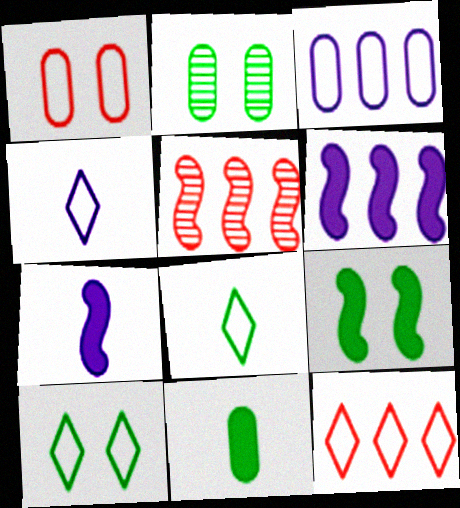[[2, 7, 12], 
[2, 9, 10], 
[4, 10, 12]]